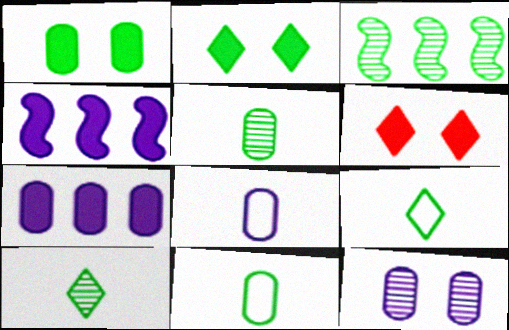[[1, 3, 9], 
[2, 3, 11], 
[3, 6, 8], 
[7, 8, 12]]